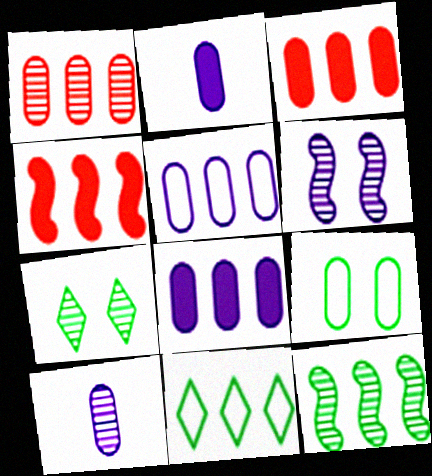[[1, 2, 9], 
[3, 9, 10]]